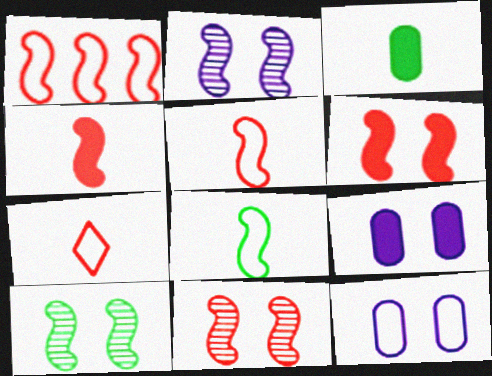[[1, 4, 11], 
[2, 10, 11]]